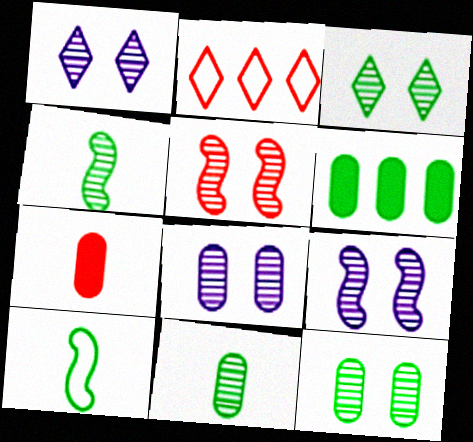[[1, 5, 12], 
[1, 8, 9], 
[2, 5, 7], 
[3, 5, 8], 
[3, 6, 10]]